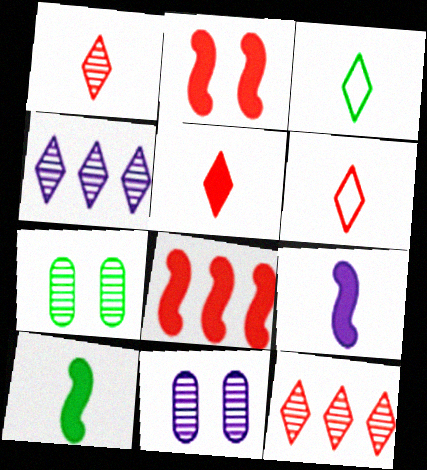[[1, 5, 6], 
[3, 8, 11]]